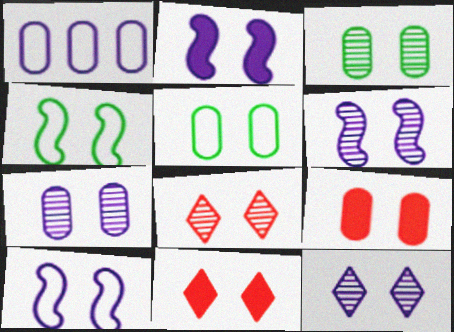[[2, 5, 8], 
[2, 6, 10], 
[3, 6, 8], 
[3, 10, 11], 
[4, 7, 11], 
[4, 9, 12], 
[5, 6, 11], 
[5, 7, 9], 
[6, 7, 12]]